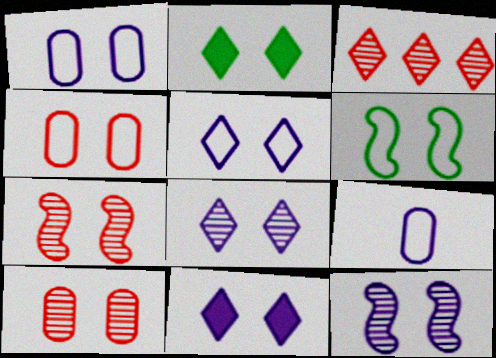[[1, 2, 7], 
[1, 11, 12], 
[2, 4, 12], 
[4, 5, 6], 
[5, 8, 11], 
[6, 10, 11]]